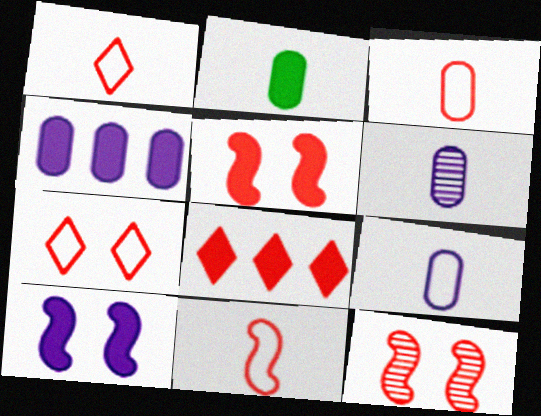[[1, 3, 11], 
[2, 3, 6], 
[2, 8, 10], 
[3, 8, 12]]